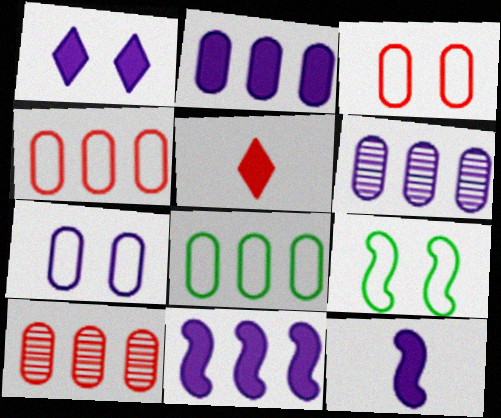[[1, 2, 12], 
[2, 8, 10], 
[5, 6, 9]]